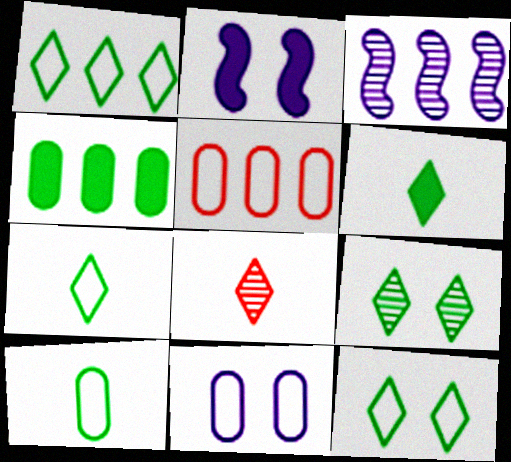[[1, 6, 9], 
[1, 7, 12], 
[5, 10, 11]]